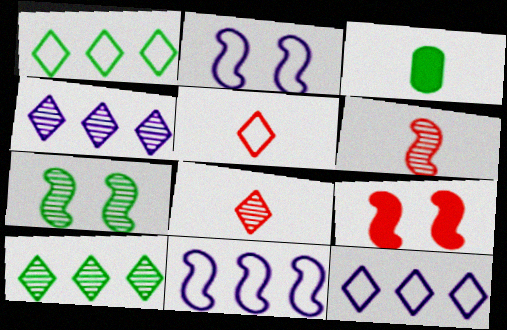[[1, 3, 7], 
[2, 7, 9]]